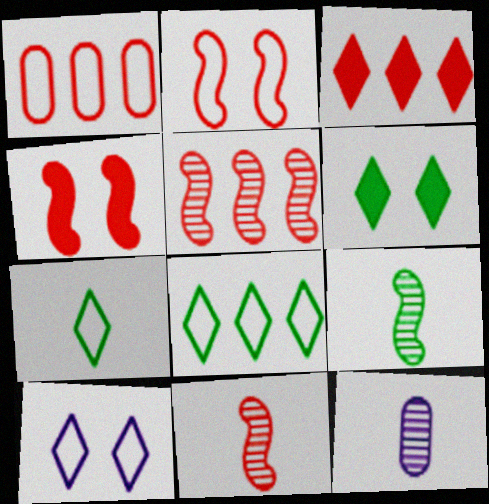[[1, 3, 5], 
[4, 8, 12]]